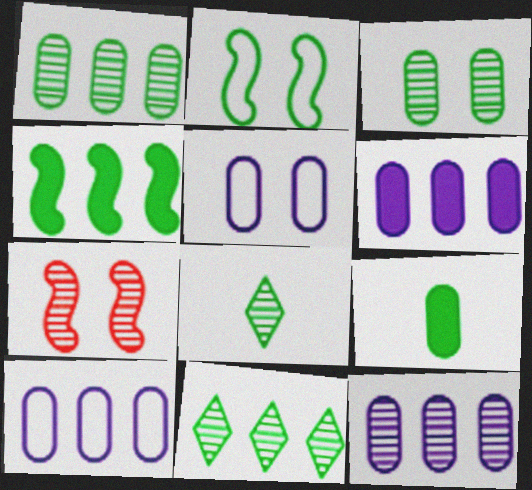[[2, 9, 11], 
[6, 10, 12], 
[7, 8, 12]]